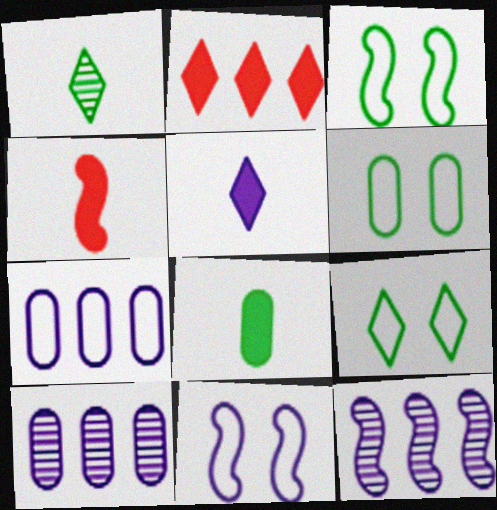[[3, 4, 12], 
[3, 6, 9], 
[4, 5, 8], 
[4, 9, 10], 
[5, 10, 11]]